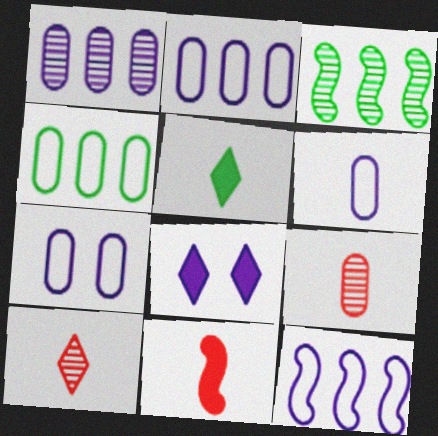[[2, 6, 7]]